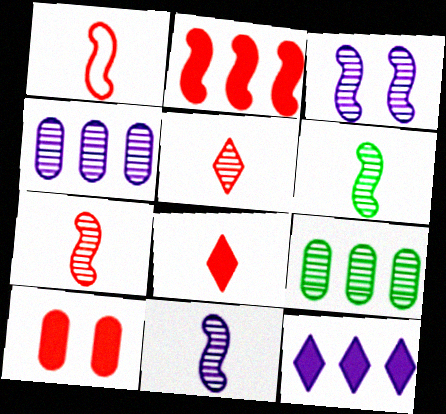[[2, 8, 10], 
[3, 5, 9], 
[6, 7, 11]]